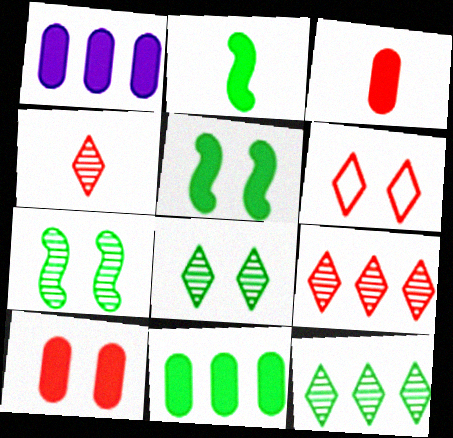[]